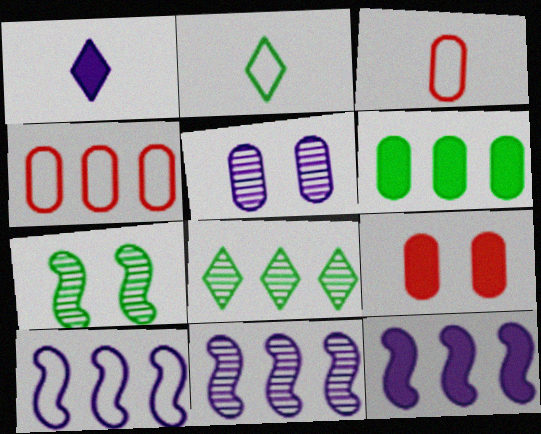[[1, 4, 7], 
[1, 5, 10], 
[2, 6, 7], 
[2, 9, 11], 
[3, 5, 6], 
[4, 8, 12], 
[10, 11, 12]]